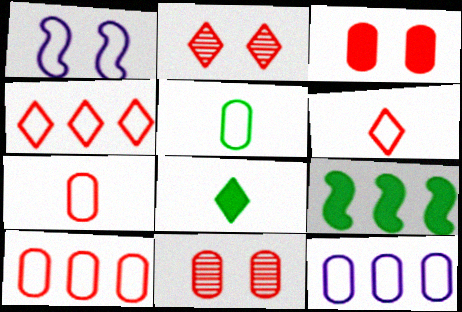[[1, 4, 5]]